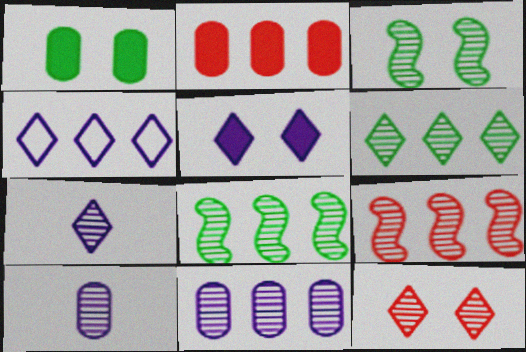[[2, 4, 8], 
[4, 5, 7], 
[6, 7, 12], 
[6, 9, 11], 
[8, 10, 12]]